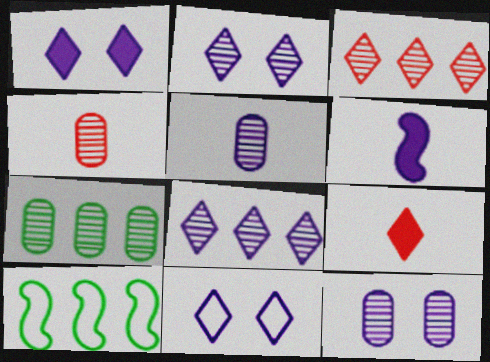[[1, 2, 11], 
[1, 4, 10], 
[4, 7, 12], 
[9, 10, 12]]